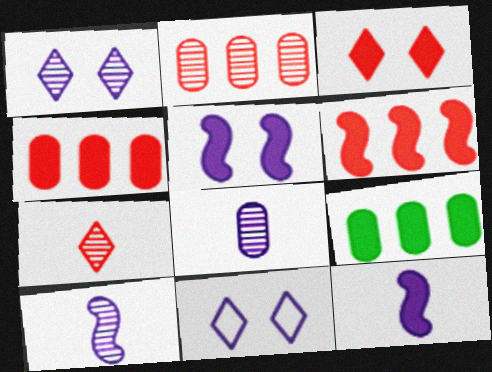[[3, 9, 12]]